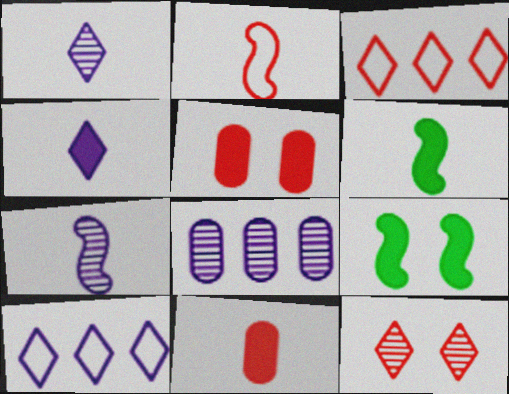[[2, 6, 7], 
[4, 6, 11]]